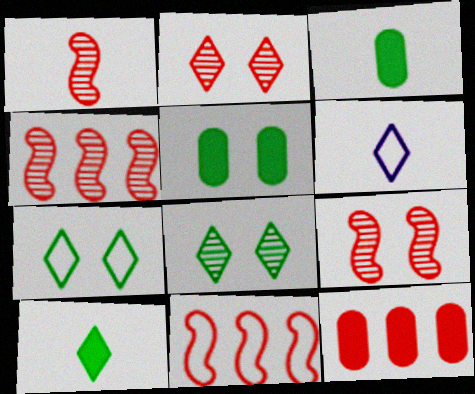[[1, 3, 6], 
[1, 4, 9], 
[4, 5, 6]]